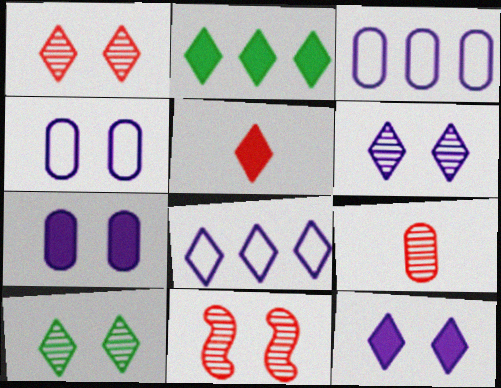[[1, 6, 10], 
[2, 5, 12], 
[5, 8, 10]]